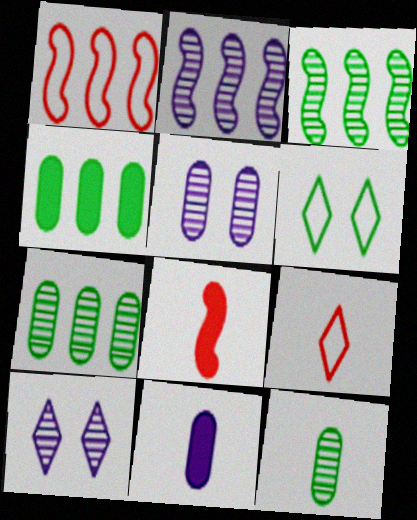[]